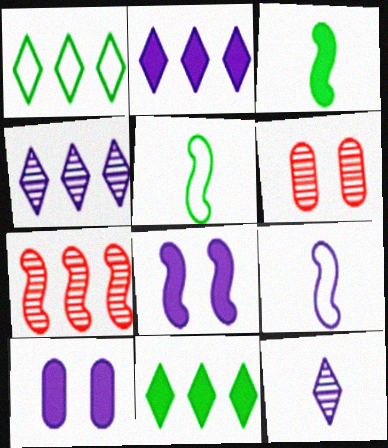[[2, 5, 6], 
[4, 9, 10], 
[5, 7, 8], 
[6, 9, 11]]